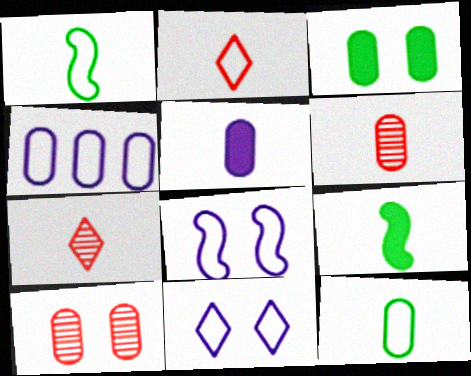[[1, 5, 7], 
[3, 4, 6], 
[5, 6, 12]]